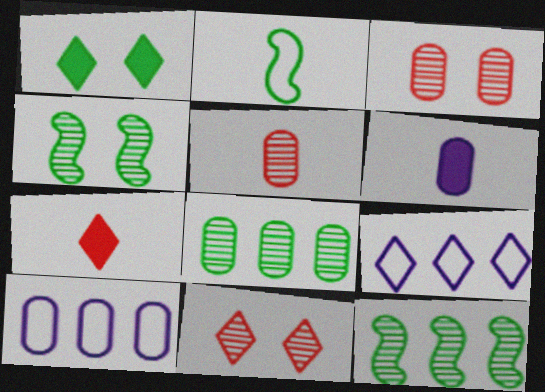[[1, 2, 8], 
[4, 7, 10]]